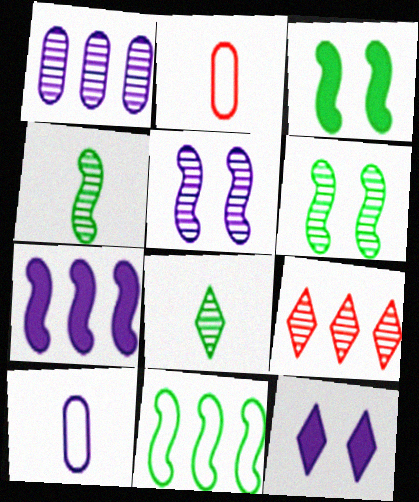[[3, 4, 11], 
[3, 9, 10]]